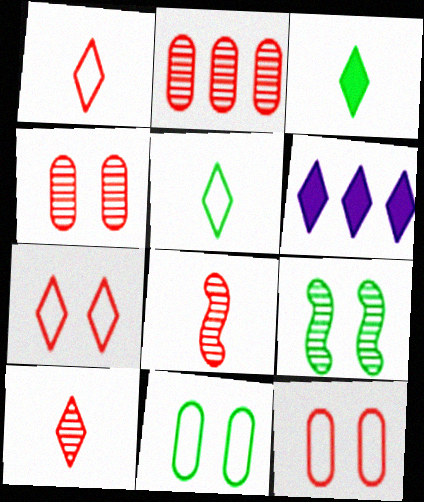[[6, 8, 11]]